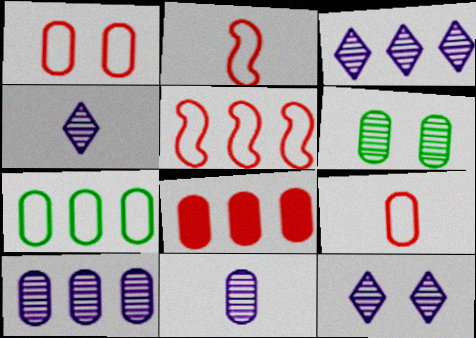[[3, 4, 12], 
[7, 8, 10]]